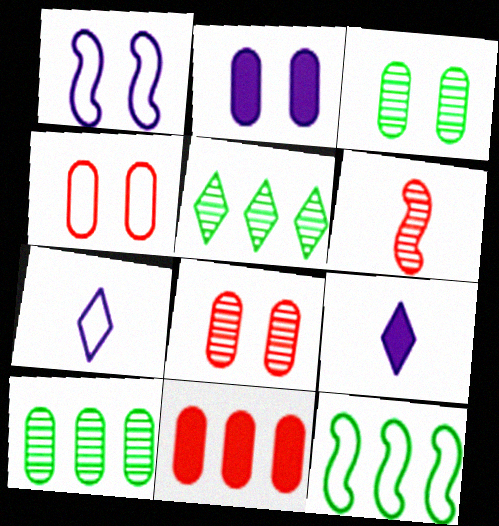[[2, 3, 4], 
[4, 7, 12], 
[8, 9, 12]]